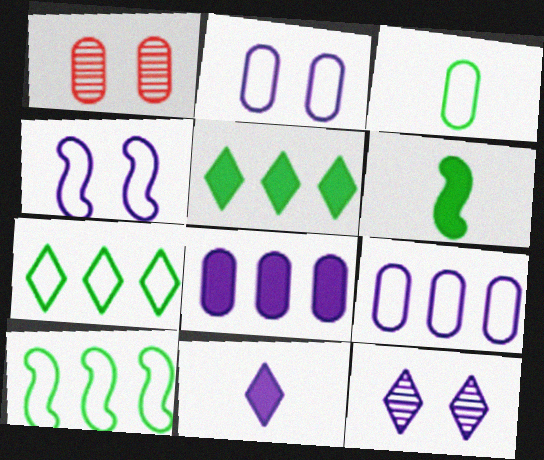[[1, 3, 8], 
[1, 10, 11]]